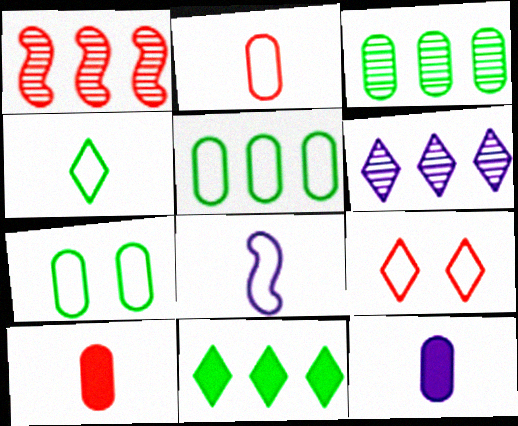[[1, 3, 6], 
[1, 9, 10], 
[2, 4, 8], 
[5, 8, 9]]